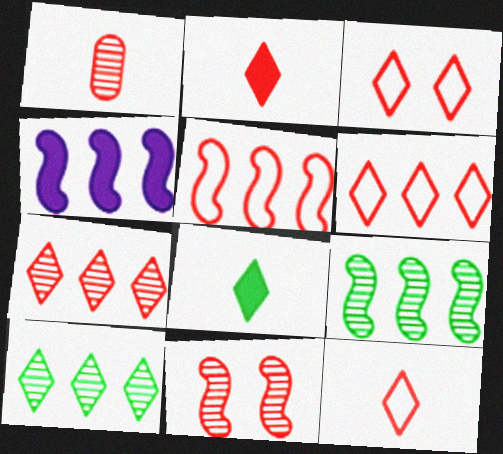[[1, 7, 11], 
[2, 3, 7], 
[3, 6, 12], 
[4, 5, 9]]